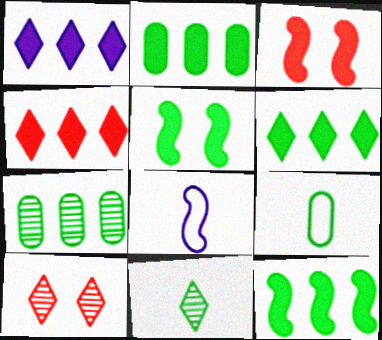[[1, 4, 6], 
[2, 6, 12], 
[2, 8, 10]]